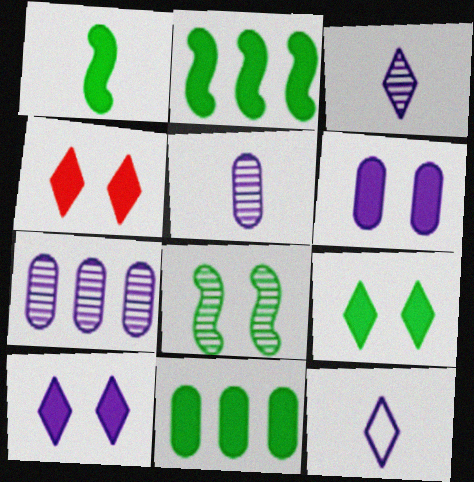[[1, 9, 11], 
[4, 9, 10]]